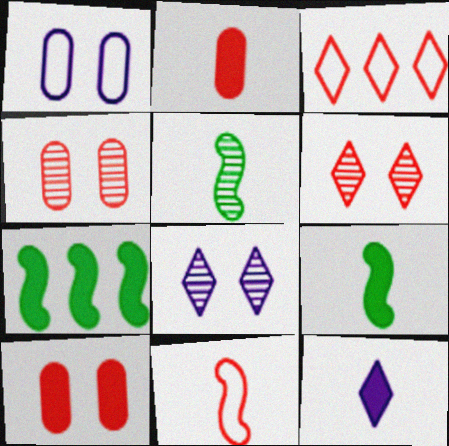[[2, 9, 12], 
[7, 10, 12]]